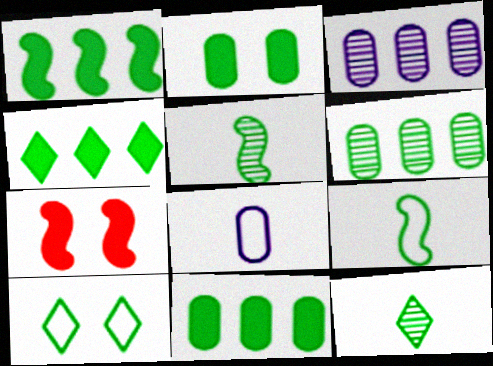[[1, 4, 11], 
[4, 10, 12], 
[5, 10, 11]]